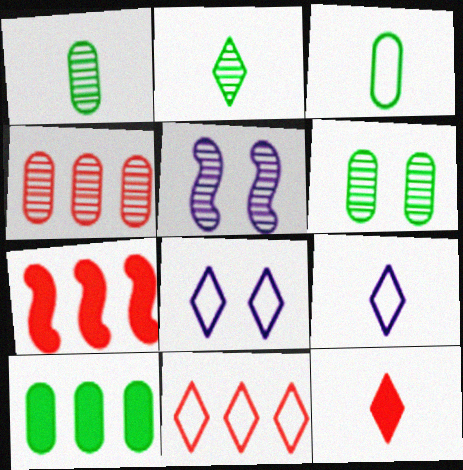[[1, 7, 8], 
[2, 4, 5], 
[2, 9, 12], 
[3, 6, 10], 
[4, 7, 11], 
[6, 7, 9]]